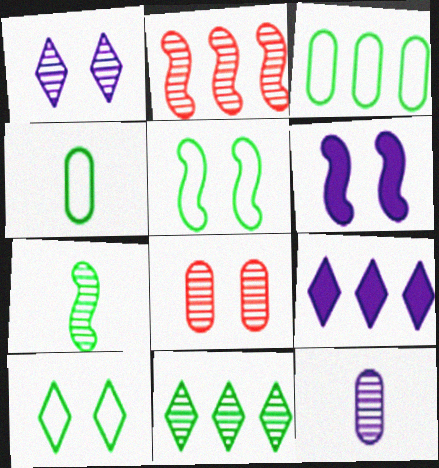[[2, 3, 9], 
[6, 8, 10]]